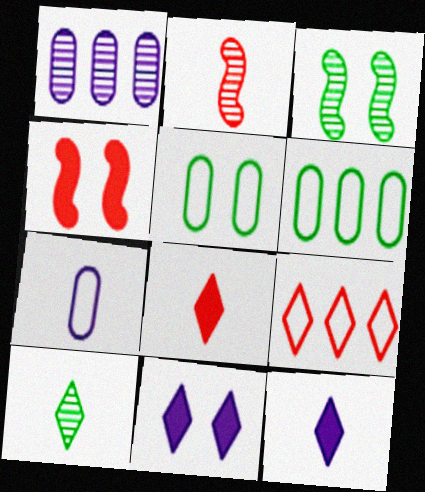[[2, 6, 11], 
[9, 10, 11]]